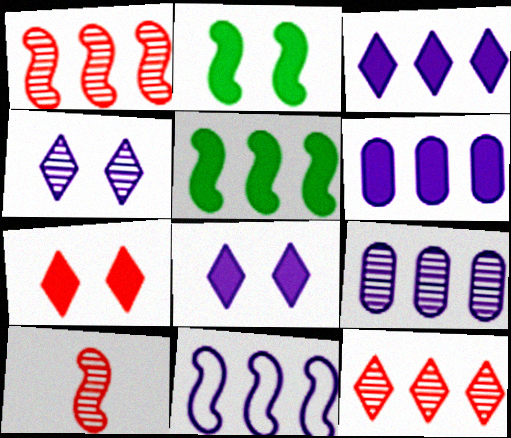[[1, 5, 11], 
[2, 10, 11], 
[3, 9, 11]]